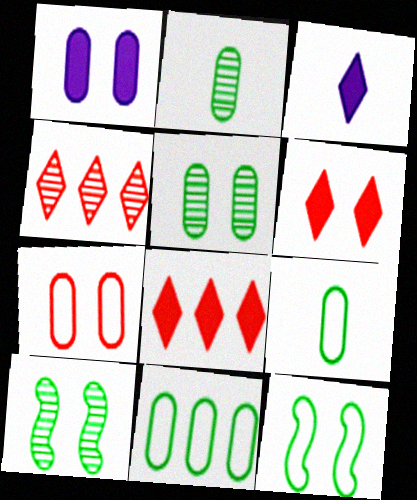[[1, 5, 7]]